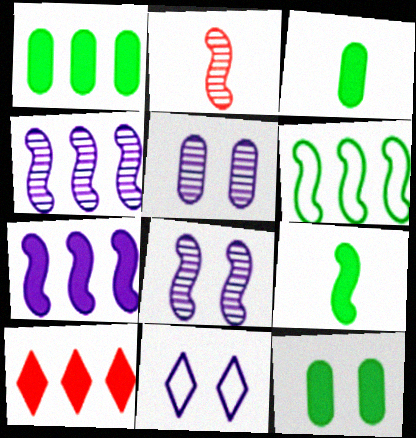[[1, 2, 11], 
[1, 3, 12], 
[1, 7, 10]]